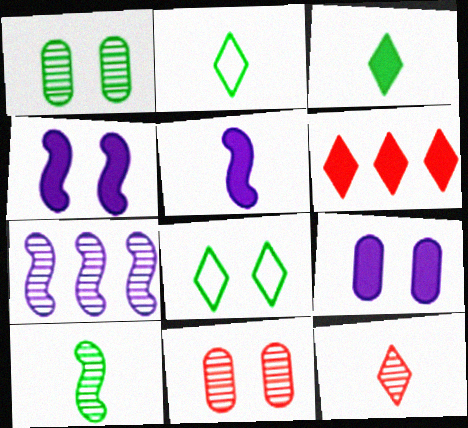[[1, 7, 12], 
[4, 8, 11]]